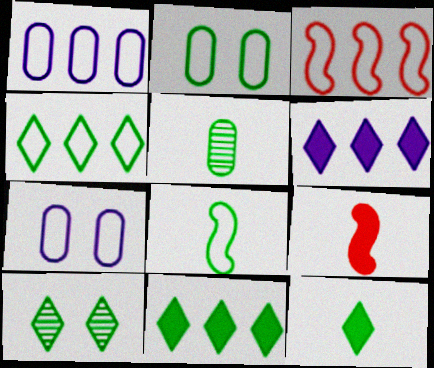[[1, 3, 4], 
[1, 9, 10], 
[2, 4, 8], 
[4, 10, 12], 
[5, 8, 12]]